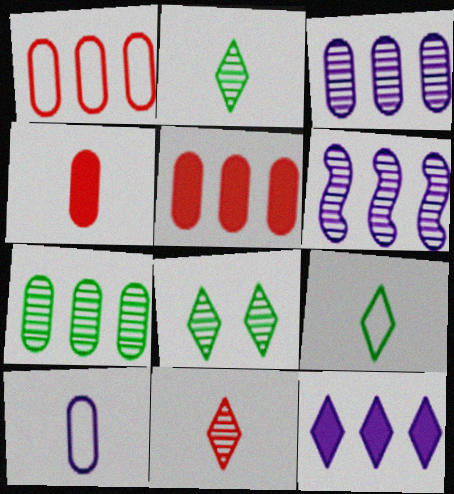[]